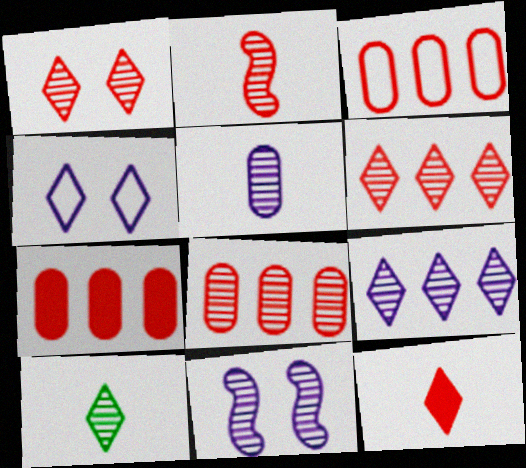[[1, 2, 8], 
[1, 9, 10], 
[2, 5, 10], 
[3, 7, 8], 
[5, 9, 11], 
[8, 10, 11]]